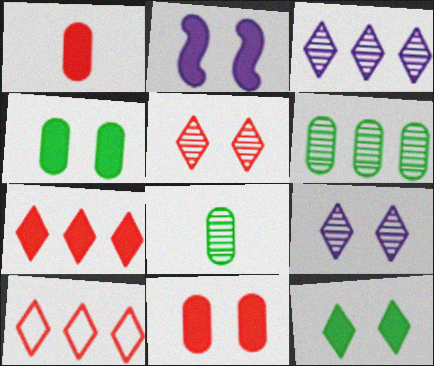[[2, 8, 10], 
[2, 11, 12]]